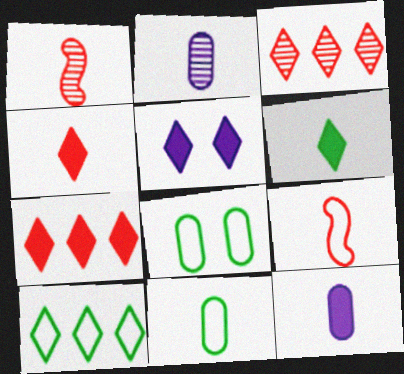[[2, 6, 9], 
[5, 6, 7]]